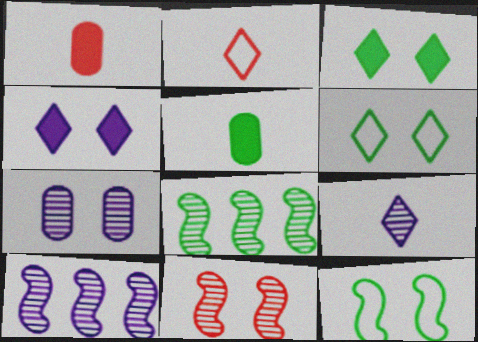[[1, 6, 10], 
[5, 6, 8], 
[7, 9, 10]]